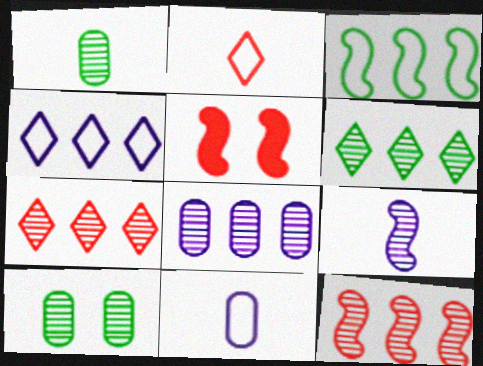[[1, 4, 5], 
[3, 5, 9], 
[5, 6, 11], 
[6, 8, 12], 
[7, 9, 10]]